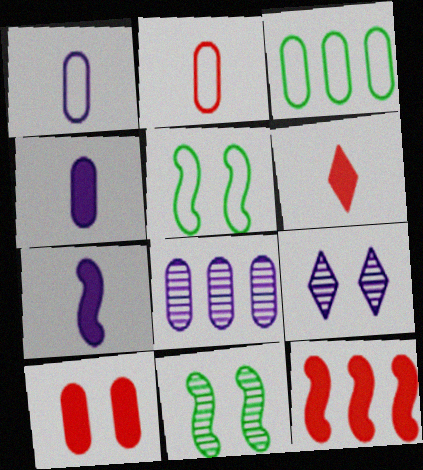[[5, 6, 8], 
[5, 9, 10], 
[6, 10, 12]]